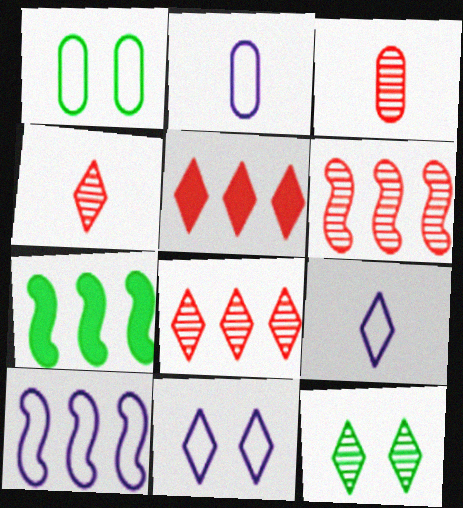[[2, 10, 11], 
[3, 7, 11], 
[5, 9, 12], 
[6, 7, 10]]